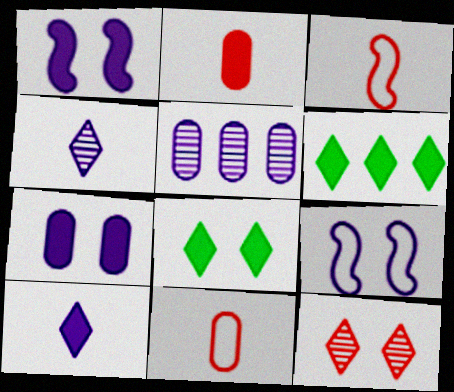[[1, 2, 6], 
[3, 5, 8], 
[5, 9, 10]]